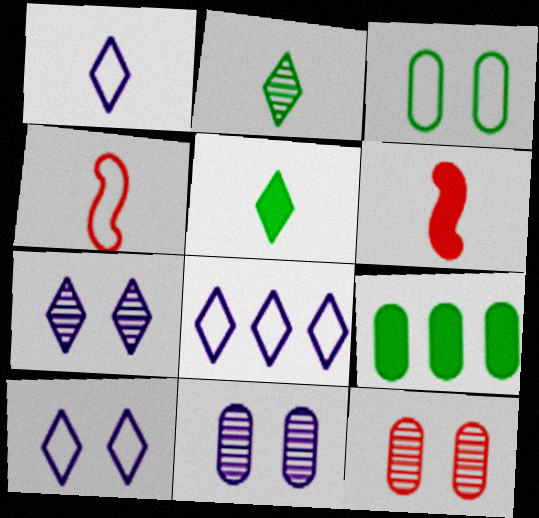[[1, 8, 10], 
[3, 4, 8], 
[4, 7, 9]]